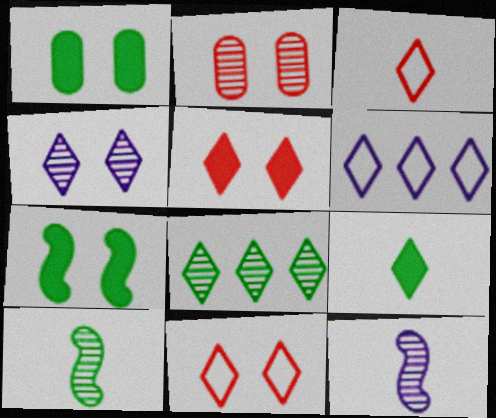[[2, 8, 12]]